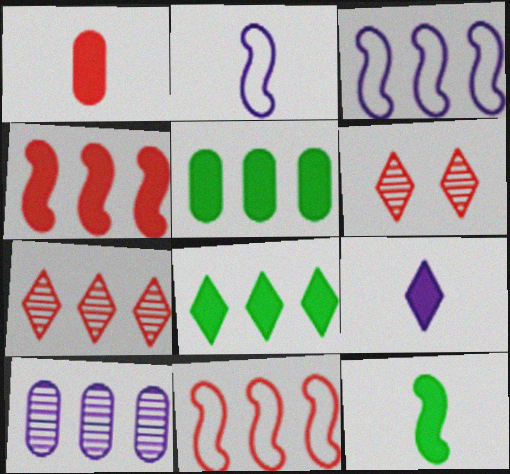[[1, 6, 11], 
[1, 9, 12], 
[2, 5, 6], 
[3, 5, 7], 
[8, 10, 11]]